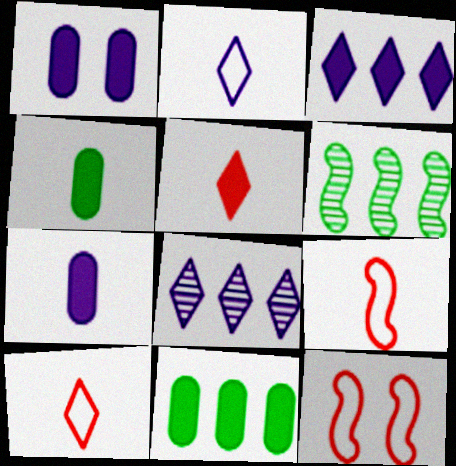[[1, 6, 10], 
[4, 8, 12]]